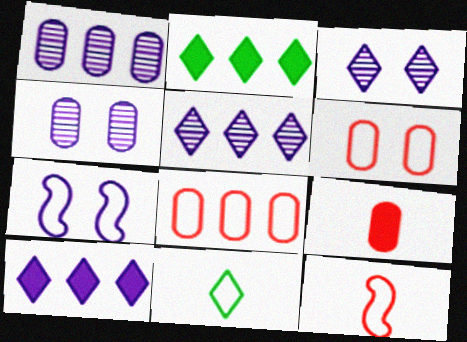[[2, 4, 12], 
[7, 8, 11]]